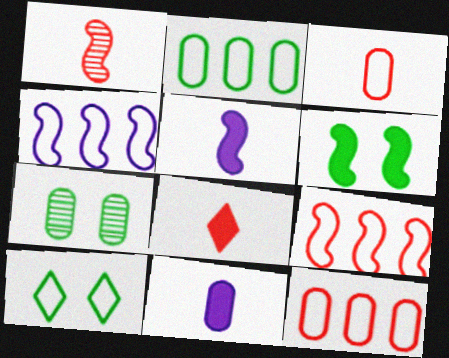[[1, 3, 8], 
[1, 4, 6], 
[3, 4, 10], 
[4, 7, 8], 
[6, 7, 10], 
[7, 11, 12]]